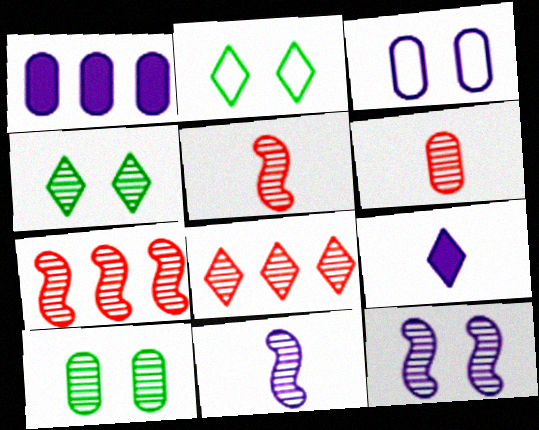[[1, 2, 5], 
[2, 8, 9], 
[8, 10, 11]]